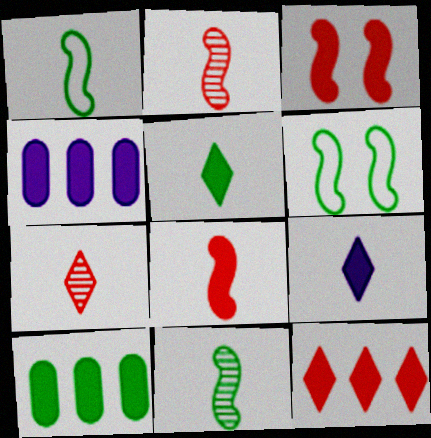[[3, 4, 5], 
[3, 9, 10], 
[4, 6, 7]]